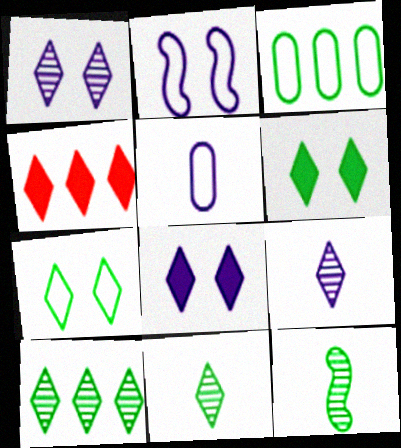[[3, 6, 12], 
[4, 7, 9]]